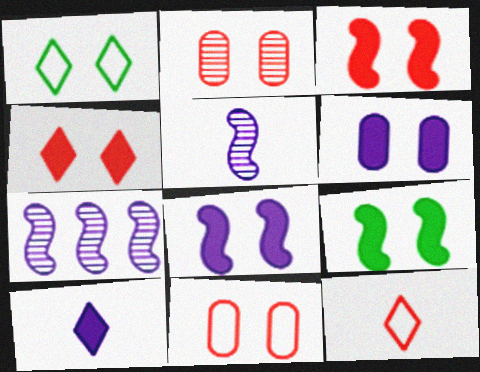[[1, 2, 8], 
[3, 8, 9], 
[4, 6, 9]]